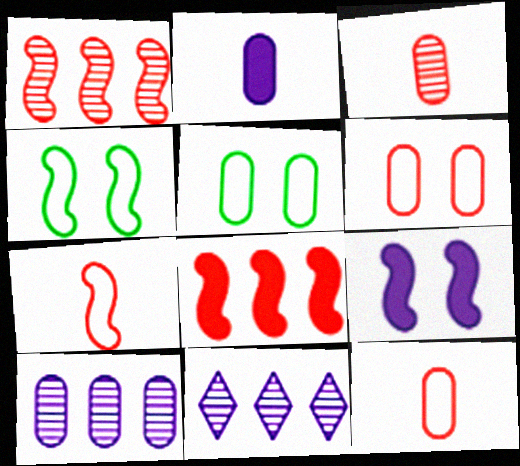[]